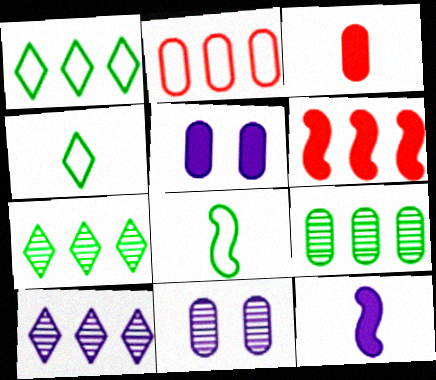[[4, 6, 11]]